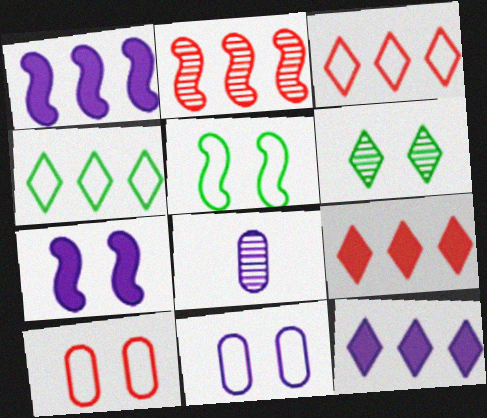[[2, 6, 8], 
[5, 8, 9], 
[6, 7, 10]]